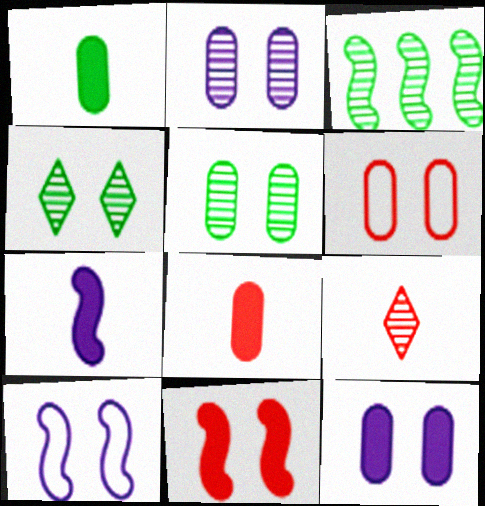[[2, 3, 9], 
[5, 6, 12]]